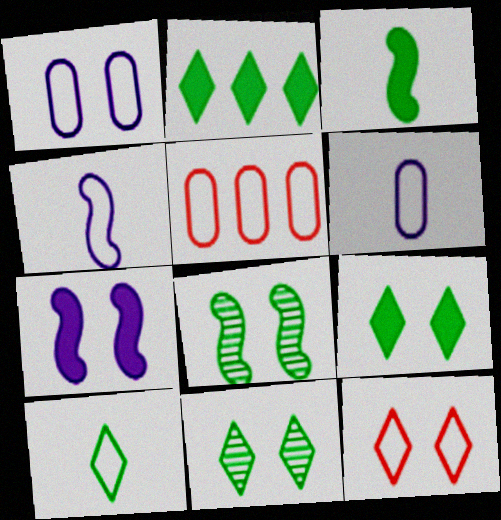[[2, 10, 11]]